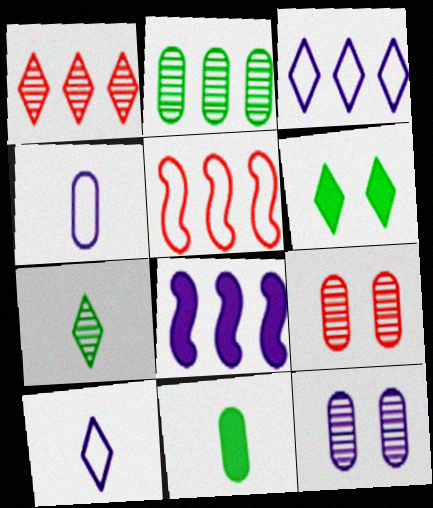[[1, 6, 10], 
[8, 10, 12]]